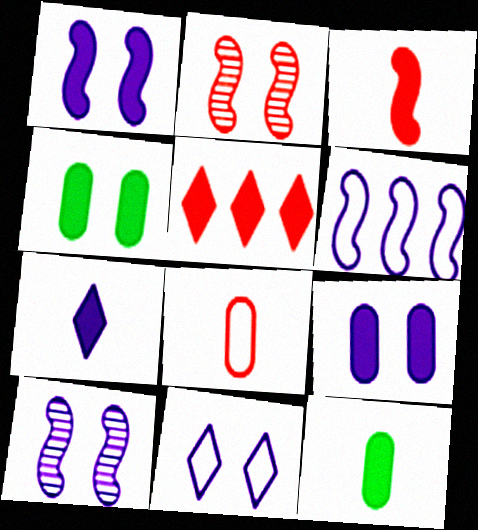[[1, 5, 12], 
[2, 4, 11], 
[2, 5, 8], 
[3, 7, 12], 
[9, 10, 11]]